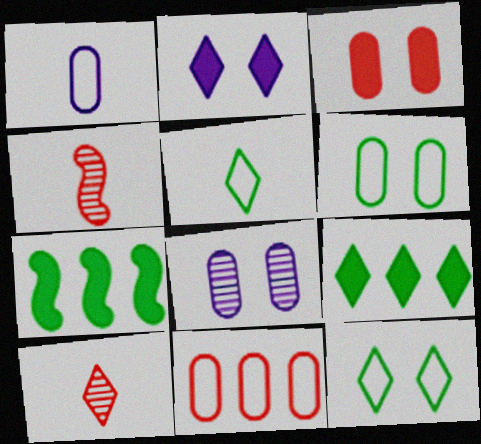[[1, 6, 11], 
[3, 6, 8]]